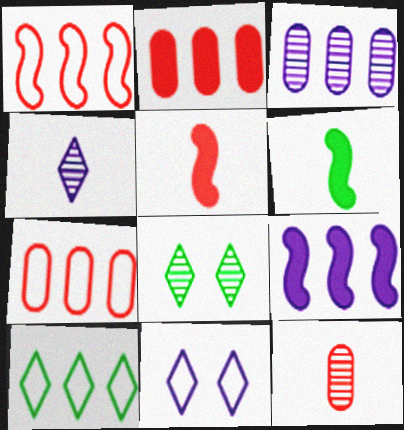[]